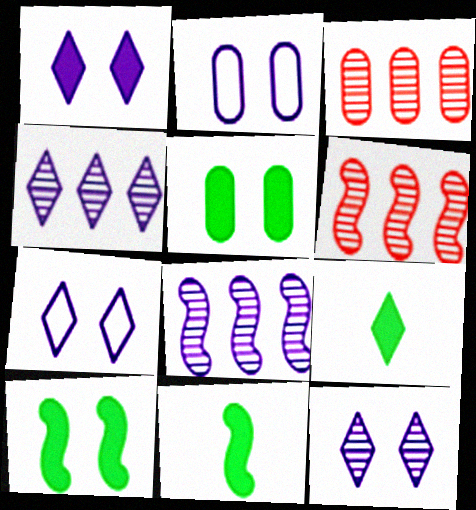[[1, 7, 12], 
[2, 6, 9], 
[3, 7, 11]]